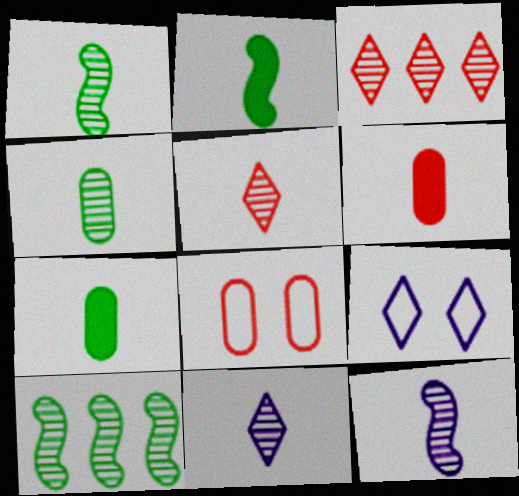[[4, 5, 12], 
[6, 9, 10]]